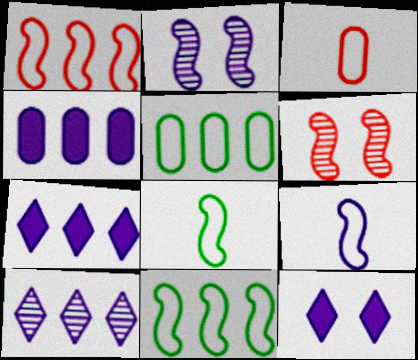[]